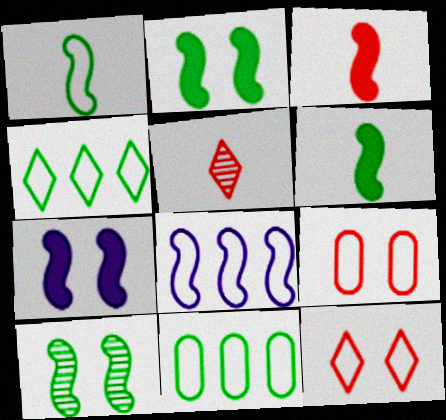[[3, 8, 10], 
[5, 7, 11]]